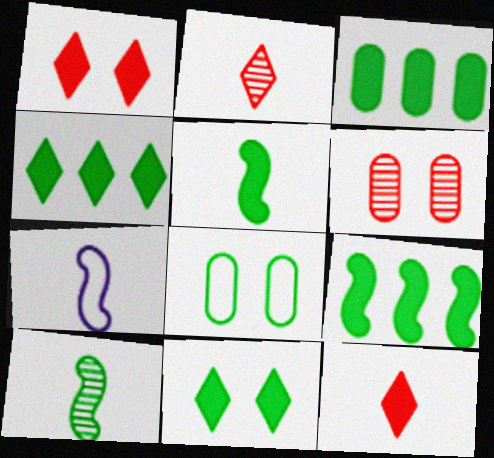[[3, 4, 9], 
[3, 5, 11], 
[4, 6, 7], 
[4, 8, 10]]